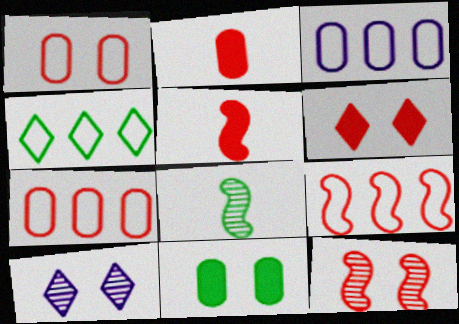[[1, 6, 12], 
[3, 4, 9], 
[3, 6, 8], 
[4, 8, 11], 
[5, 9, 12]]